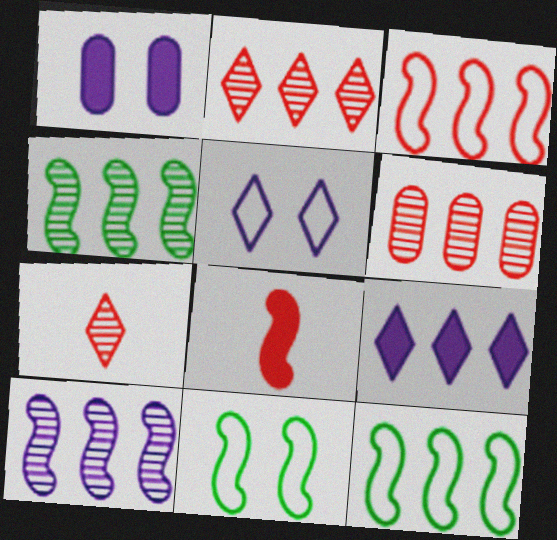[[1, 7, 12], 
[6, 9, 12], 
[8, 10, 11]]